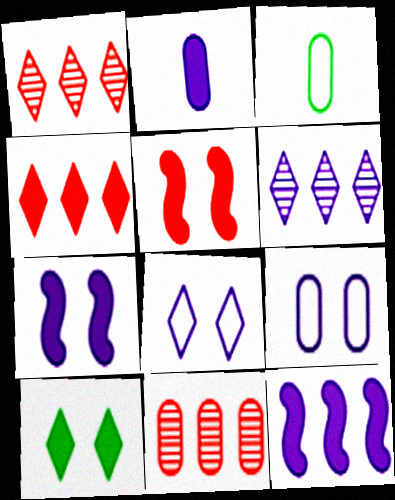[[1, 3, 7], 
[3, 5, 6]]